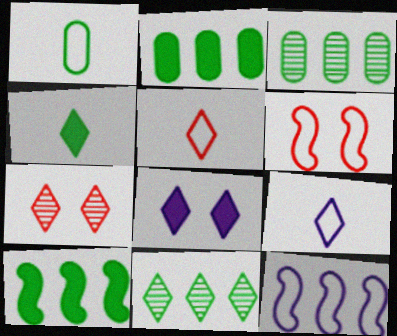[[5, 8, 11]]